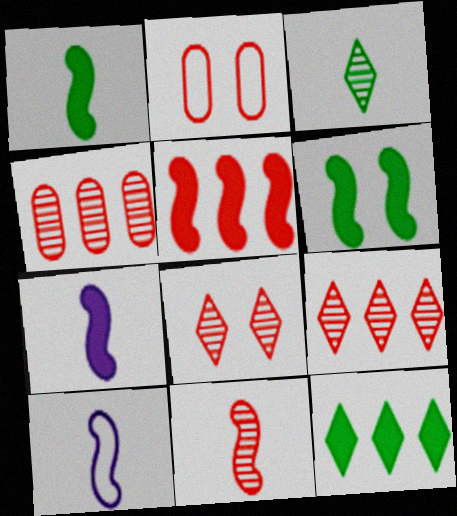[[1, 10, 11], 
[4, 8, 11], 
[5, 6, 7]]